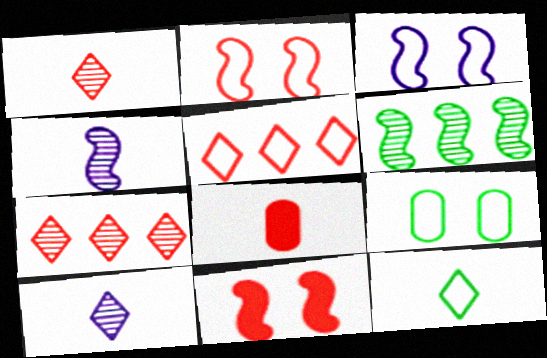[[2, 7, 8], 
[4, 8, 12]]